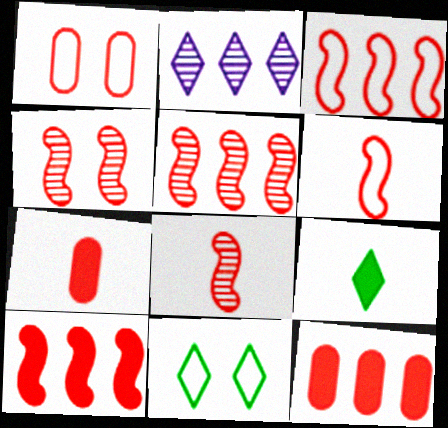[[3, 5, 10], 
[4, 5, 8], 
[4, 6, 10]]